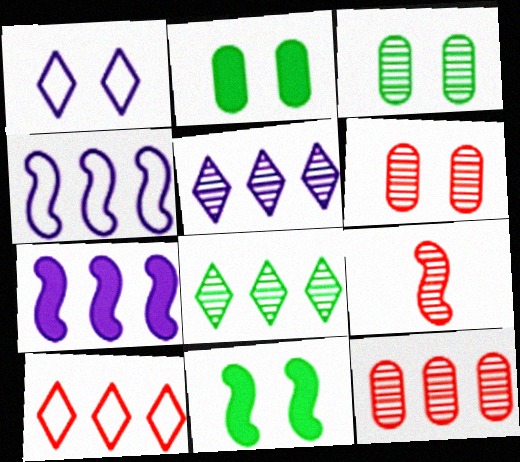[[1, 6, 11], 
[3, 5, 9], 
[4, 9, 11]]